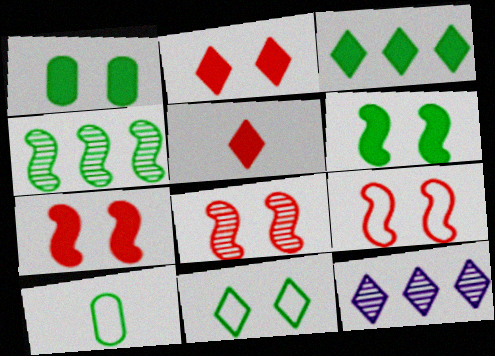[[5, 11, 12], 
[7, 8, 9], 
[7, 10, 12]]